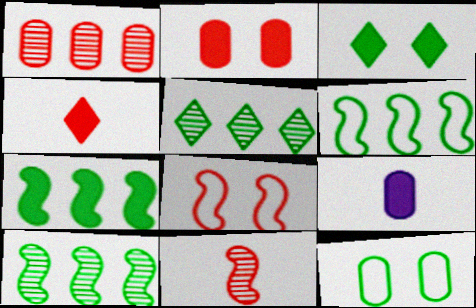[[1, 4, 8], 
[1, 9, 12], 
[5, 8, 9], 
[6, 7, 10]]